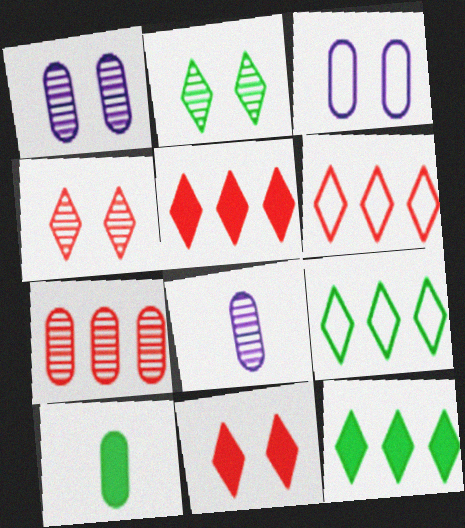[[3, 7, 10]]